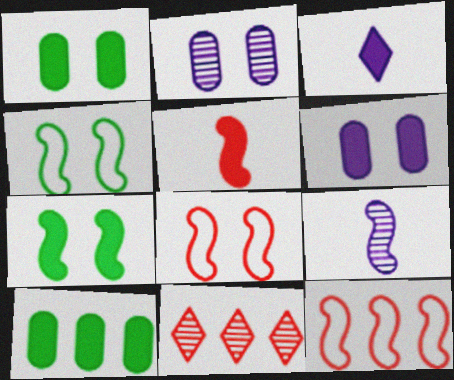[[7, 9, 12]]